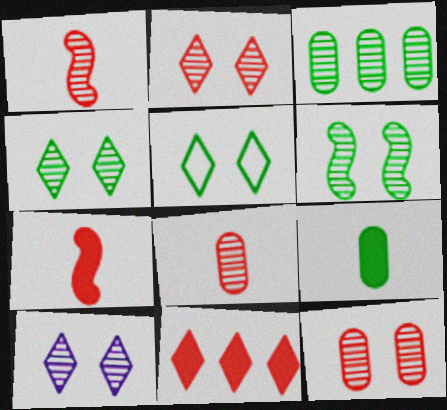[[1, 3, 10], 
[2, 4, 10], 
[6, 10, 12]]